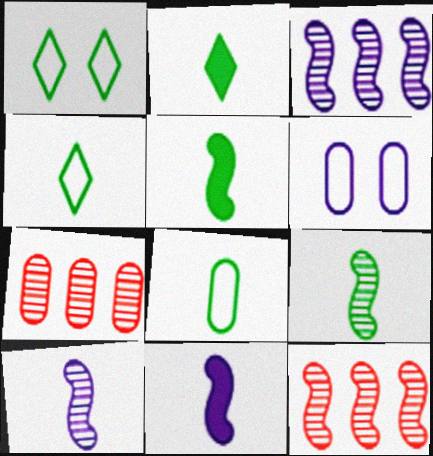[[1, 7, 11], 
[2, 6, 12], 
[2, 8, 9]]